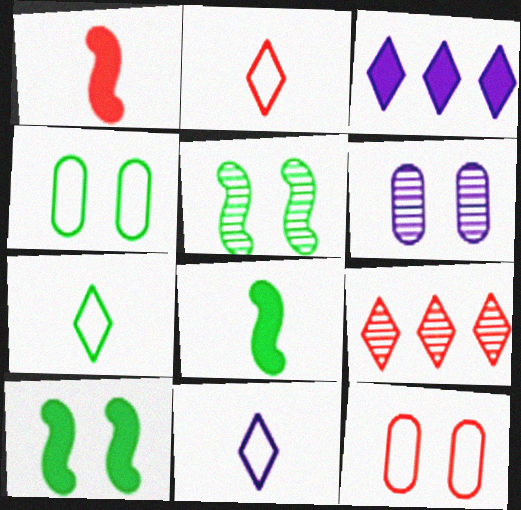[[1, 9, 12], 
[2, 7, 11]]